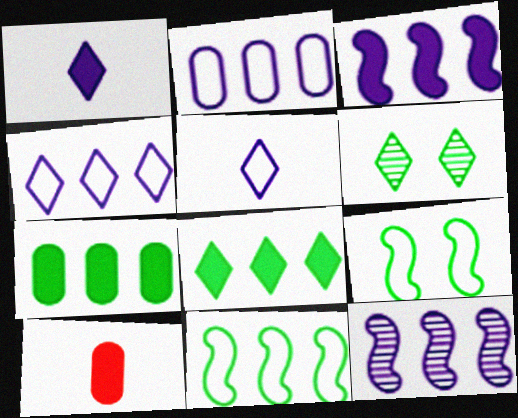[]